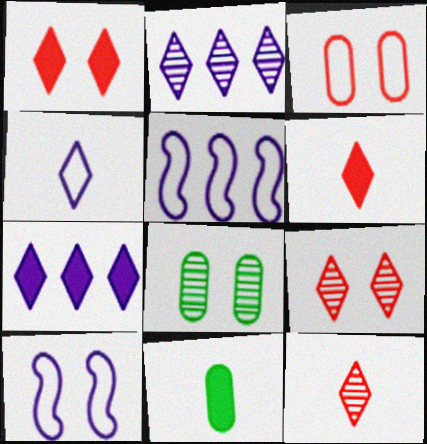[[1, 8, 10], 
[5, 6, 8], 
[5, 9, 11]]